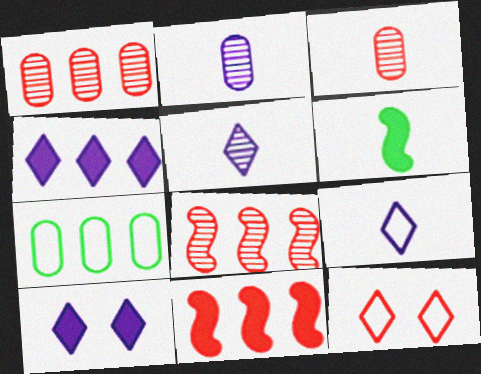[[3, 6, 9], 
[3, 11, 12], 
[4, 7, 8]]